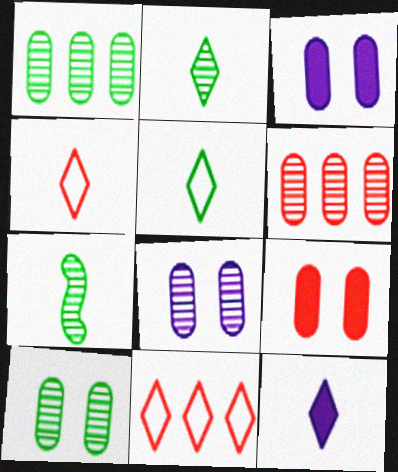[[2, 4, 12], 
[3, 7, 11]]